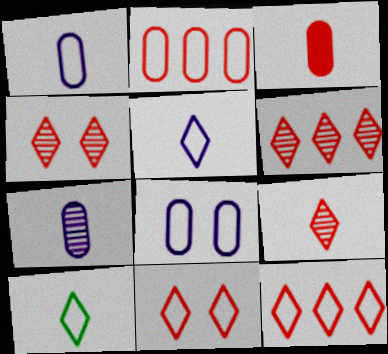[[4, 6, 9]]